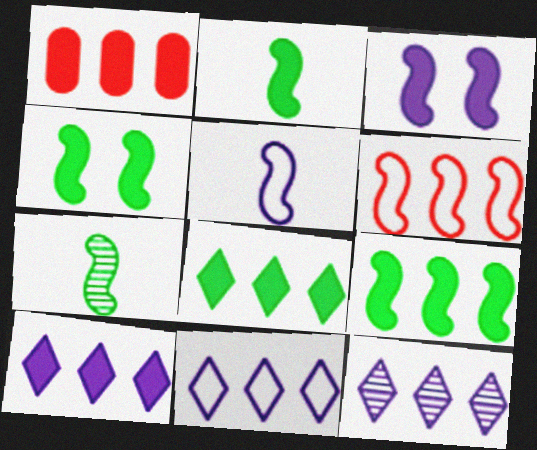[[1, 9, 10], 
[2, 4, 9], 
[3, 6, 7], 
[10, 11, 12]]